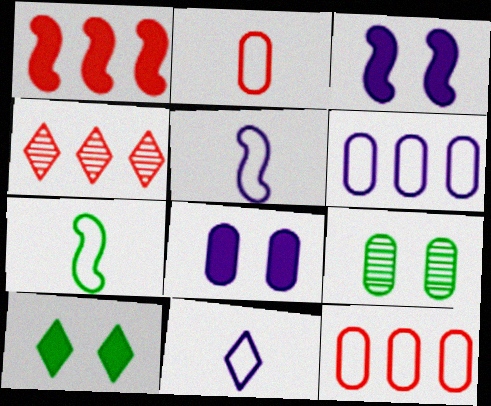[[1, 4, 12], 
[1, 9, 11], 
[2, 7, 11], 
[4, 7, 8], 
[4, 10, 11]]